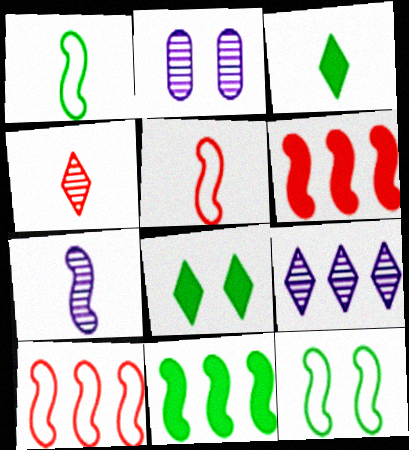[[2, 3, 10], 
[2, 7, 9], 
[6, 7, 12]]